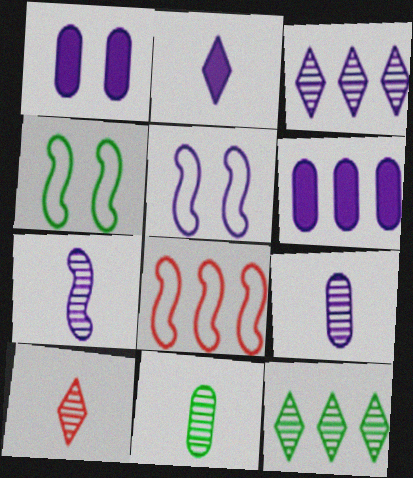[[4, 6, 10], 
[6, 8, 12], 
[7, 10, 11]]